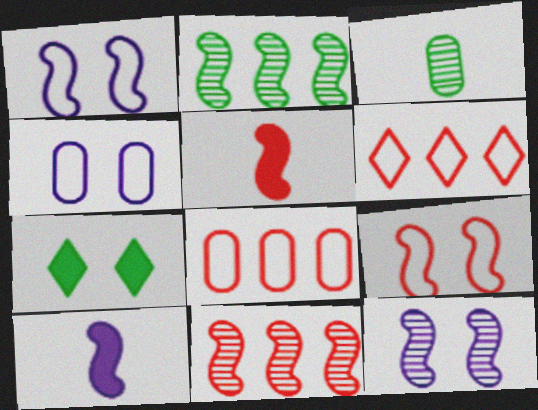[[1, 2, 5], 
[2, 9, 10], 
[5, 9, 11]]